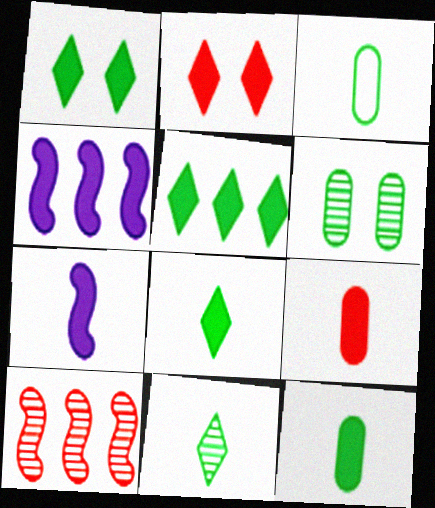[[1, 4, 9], 
[1, 5, 8], 
[2, 4, 12], 
[7, 8, 9]]